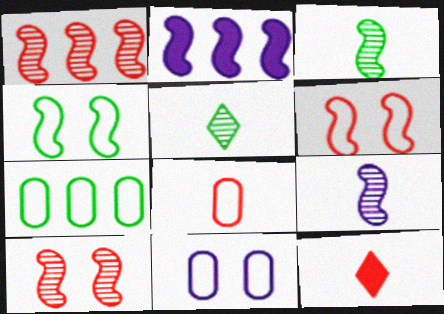[[2, 3, 6], 
[7, 8, 11]]